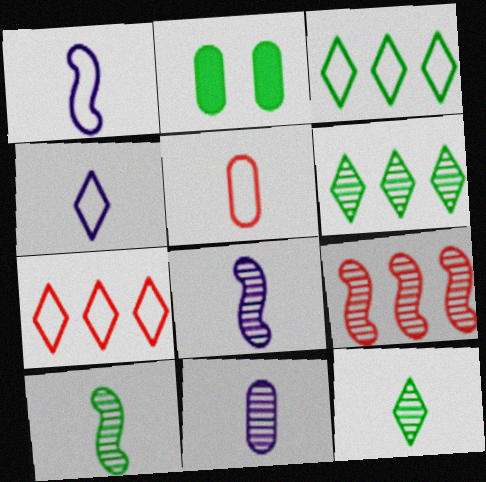[[2, 3, 10], 
[2, 4, 9], 
[2, 7, 8]]